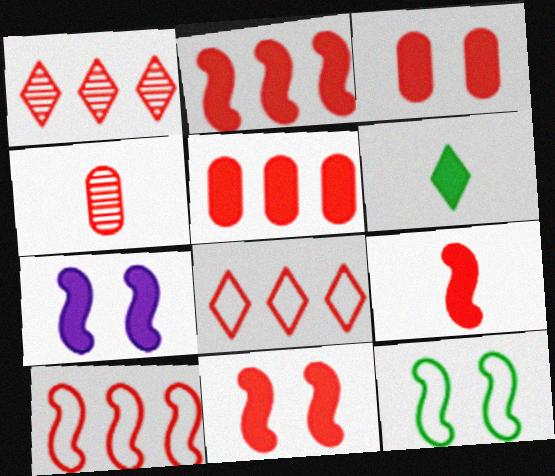[[1, 5, 10], 
[2, 9, 11], 
[4, 8, 11], 
[5, 6, 7]]